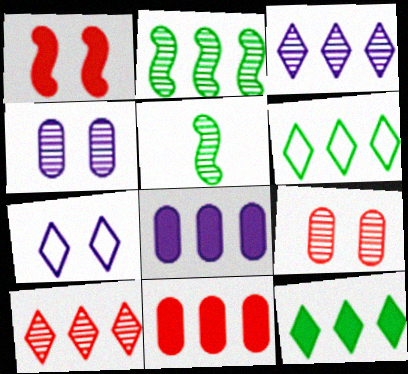[[3, 5, 9], 
[4, 5, 10], 
[5, 7, 11]]